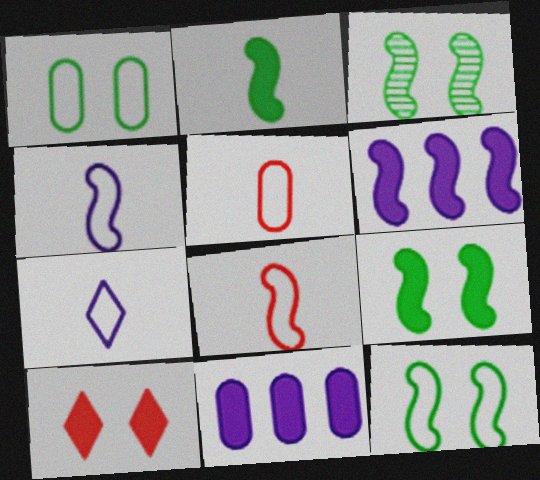[[2, 10, 11], 
[3, 6, 8], 
[3, 9, 12]]